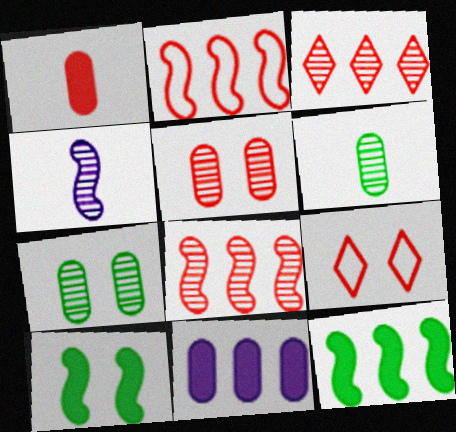[[1, 8, 9], 
[2, 4, 10], 
[3, 4, 7]]